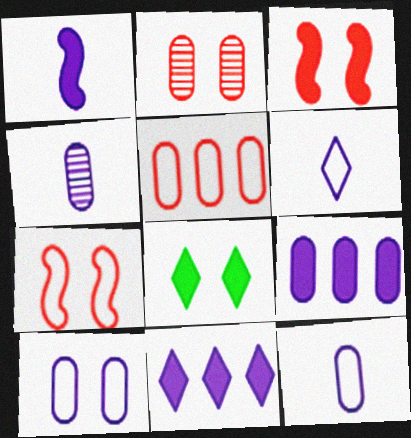[[1, 4, 6], 
[4, 9, 10]]